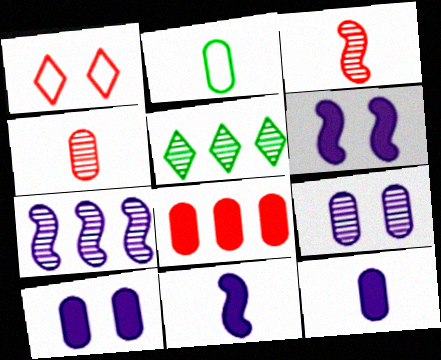[[1, 3, 8], 
[2, 4, 12], 
[2, 8, 9], 
[3, 5, 9]]